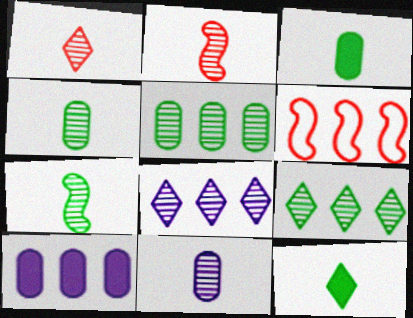[[1, 7, 11], 
[6, 9, 10]]